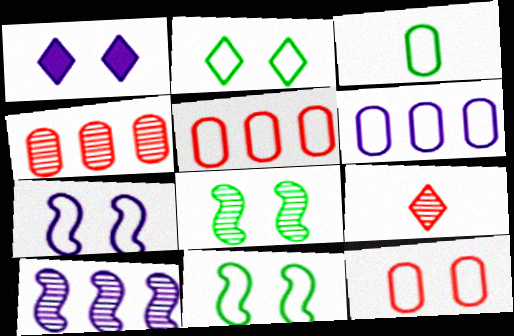[[1, 8, 12], 
[2, 7, 12], 
[3, 6, 12]]